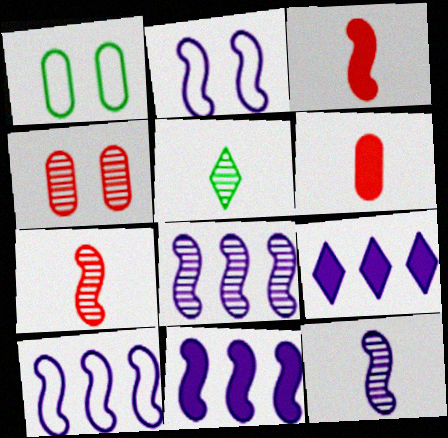[[1, 7, 9], 
[2, 11, 12], 
[4, 5, 8], 
[8, 10, 11]]